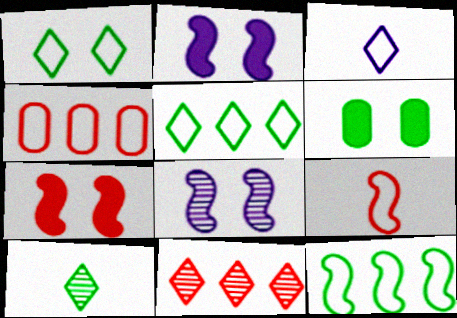[[2, 4, 10], 
[6, 10, 12]]